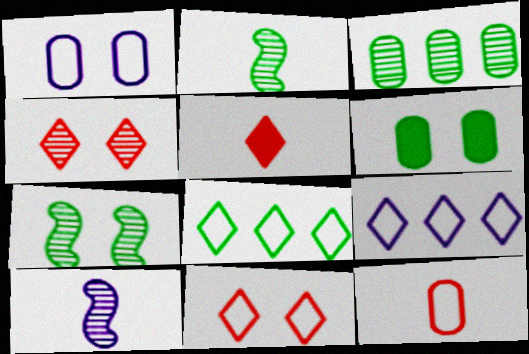[[2, 6, 8], 
[3, 4, 10]]